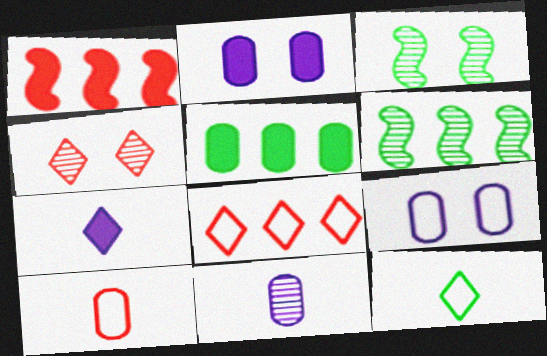[[1, 4, 10], 
[3, 5, 12], 
[4, 6, 11]]